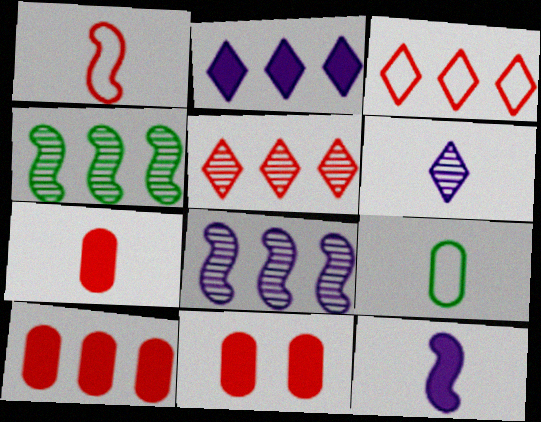[[1, 5, 11], 
[7, 10, 11]]